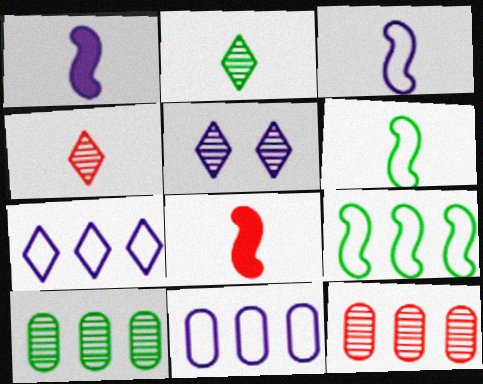[[1, 5, 11]]